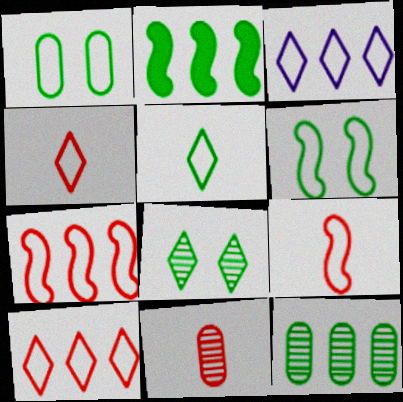[[1, 3, 9]]